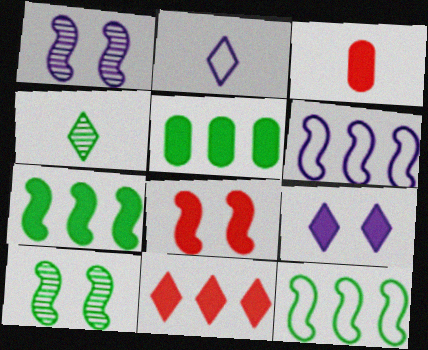[[3, 7, 9], 
[3, 8, 11]]